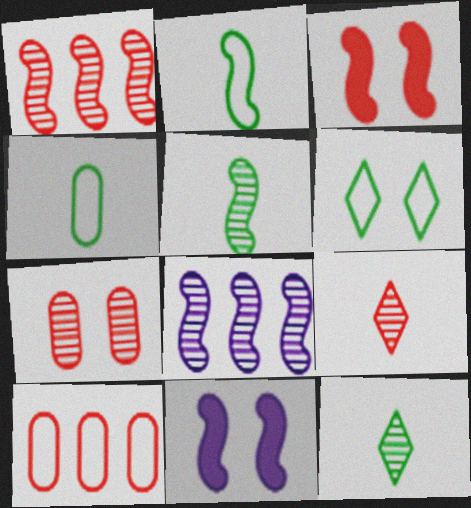[[1, 2, 11], 
[1, 7, 9], 
[2, 3, 8], 
[3, 9, 10], 
[6, 7, 11], 
[7, 8, 12], 
[10, 11, 12]]